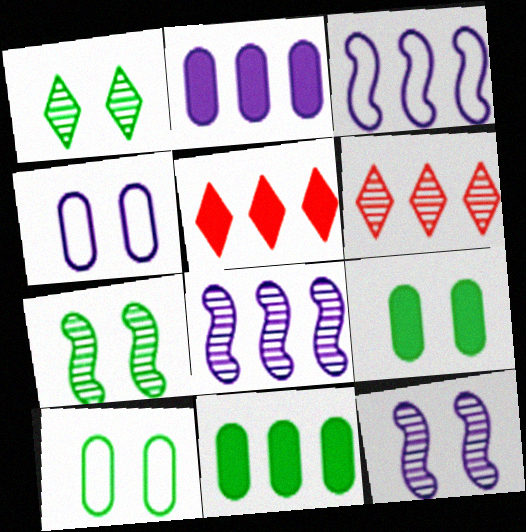[[3, 6, 11]]